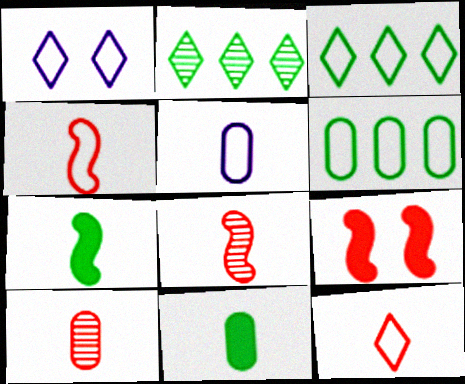[[1, 3, 12], 
[1, 4, 6], 
[2, 5, 9], 
[5, 10, 11]]